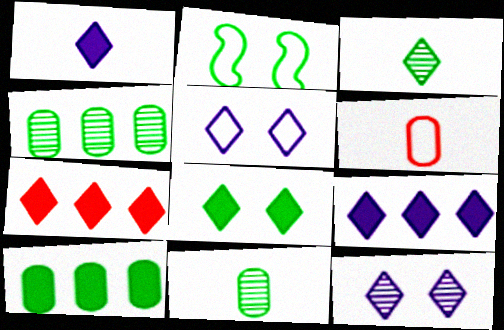[[1, 7, 8], 
[2, 3, 10], 
[3, 5, 7]]